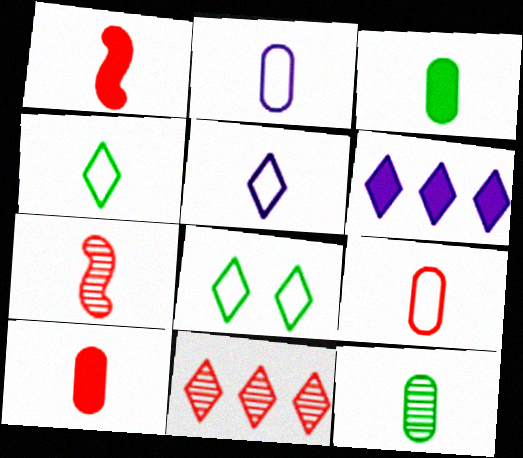[[1, 5, 12], 
[2, 10, 12], 
[3, 5, 7]]